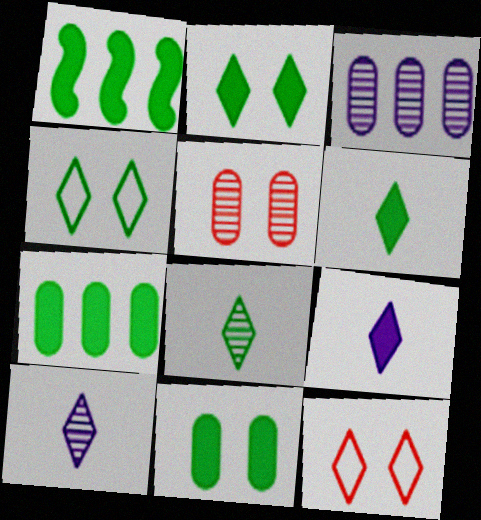[[1, 6, 11]]